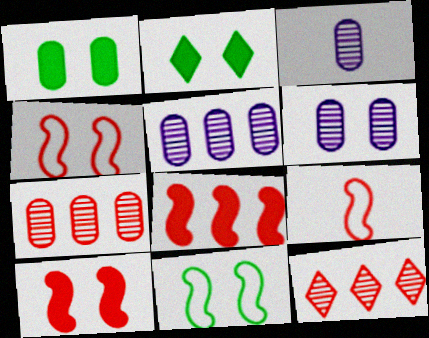[[2, 4, 6], 
[2, 5, 9], 
[3, 5, 6]]